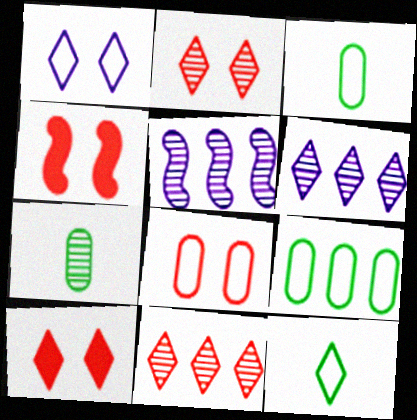[[2, 4, 8], 
[2, 5, 7], 
[3, 4, 6], 
[3, 5, 10], 
[6, 10, 12]]